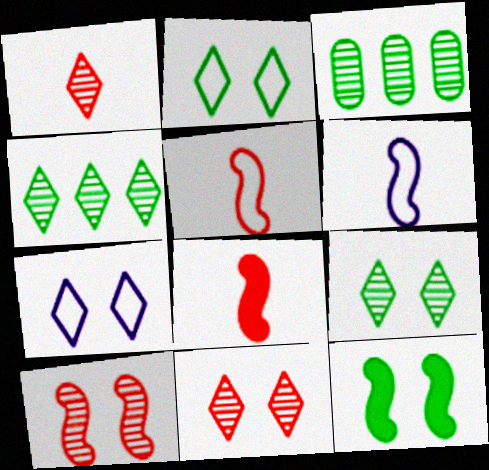[[3, 7, 8]]